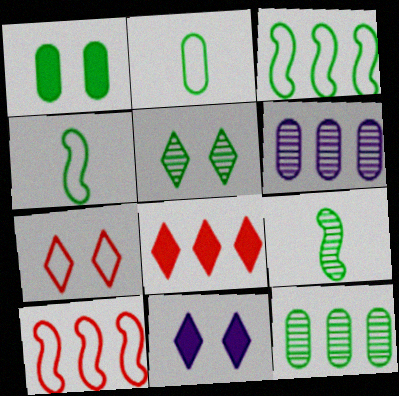[[1, 2, 12], 
[3, 6, 8], 
[5, 7, 11], 
[5, 9, 12]]